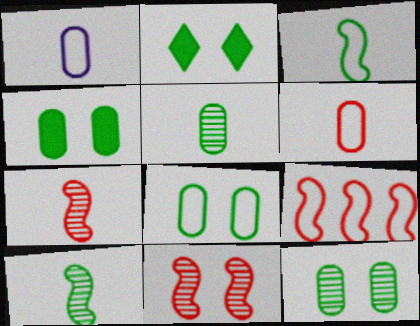[[4, 8, 12]]